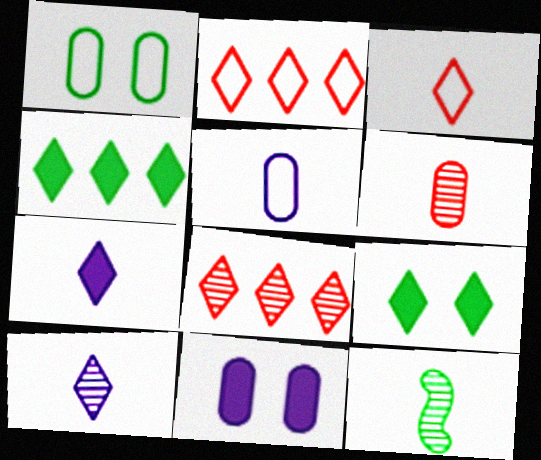[[1, 4, 12], 
[2, 9, 10], 
[2, 11, 12], 
[6, 10, 12]]